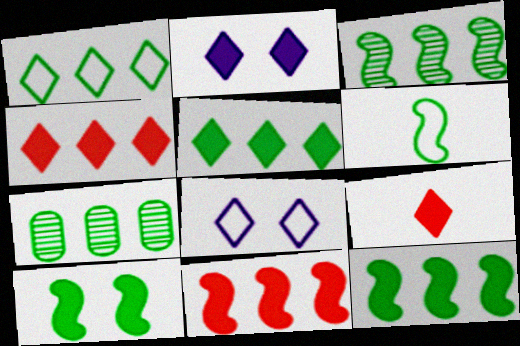[[1, 7, 12], 
[2, 5, 9], 
[3, 6, 10]]